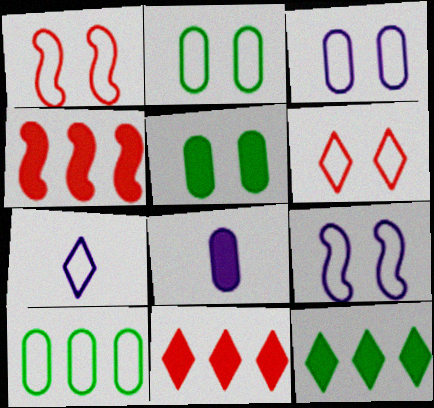[[1, 7, 10], 
[2, 6, 9]]